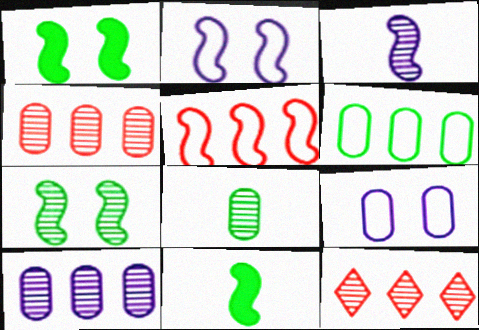[[1, 3, 5], 
[9, 11, 12]]